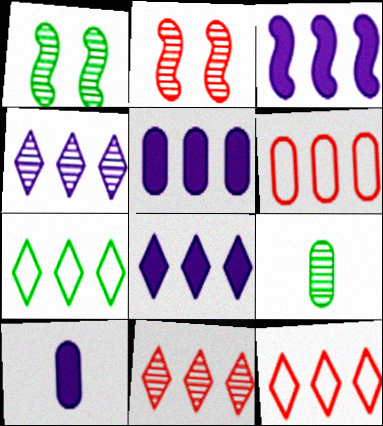[[1, 10, 12], 
[2, 4, 9], 
[2, 7, 10], 
[3, 5, 8], 
[7, 8, 11]]